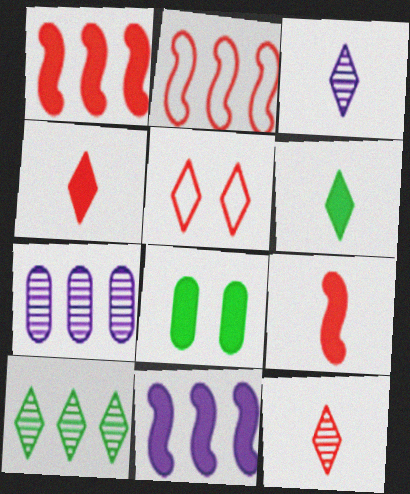[[2, 3, 8], 
[4, 8, 11]]